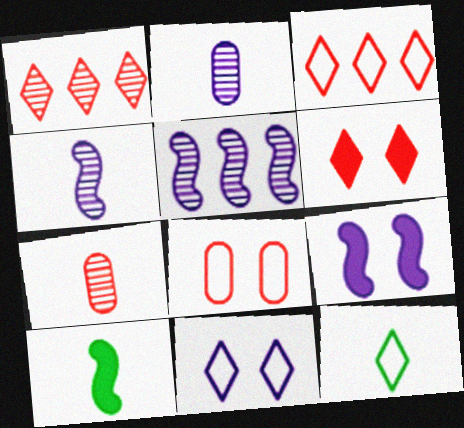[[3, 11, 12]]